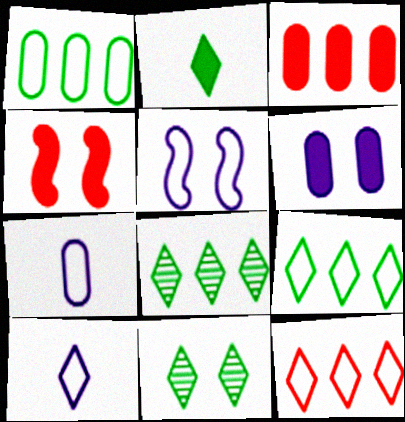[[2, 9, 11], 
[4, 7, 8]]